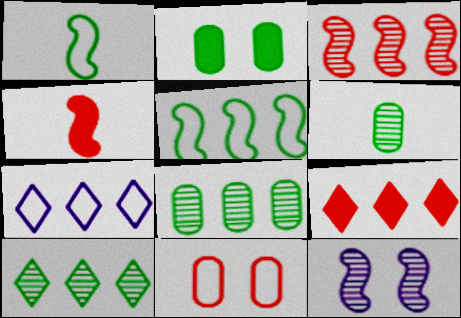[[1, 2, 10], 
[1, 7, 11], 
[4, 5, 12], 
[7, 9, 10]]